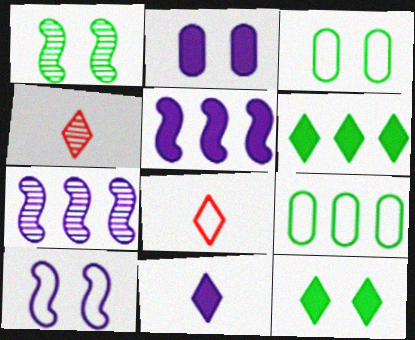[[1, 3, 12], 
[2, 5, 11], 
[3, 4, 5], 
[8, 9, 10]]